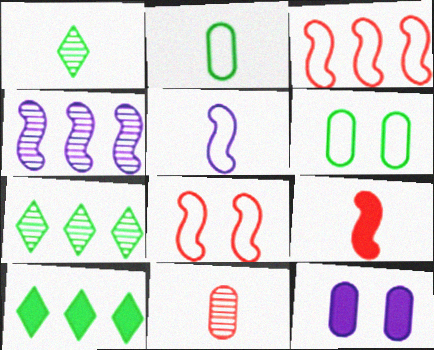[[1, 3, 12], 
[9, 10, 12]]